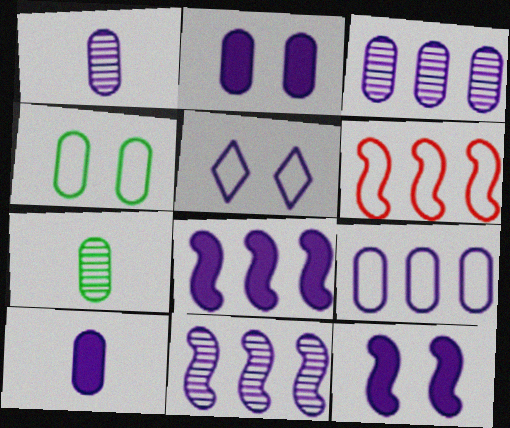[[1, 2, 9], 
[1, 5, 8], 
[5, 10, 11]]